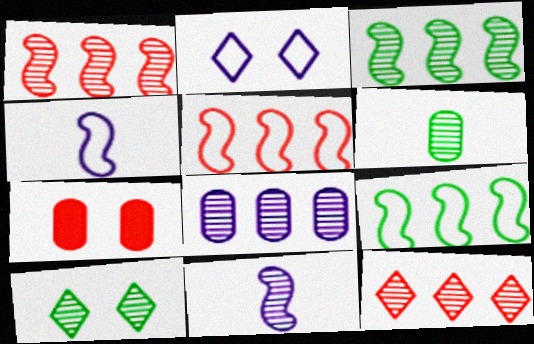[[3, 6, 10], 
[3, 8, 12]]